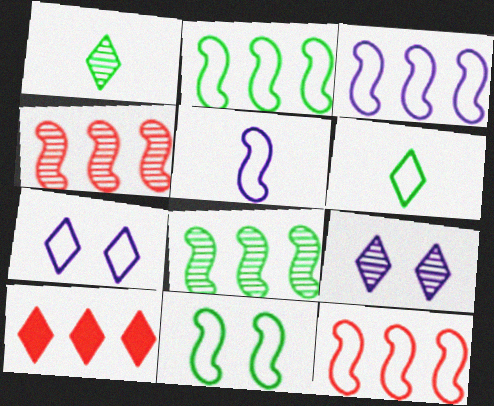[[1, 7, 10], 
[2, 3, 12], 
[5, 11, 12], 
[6, 9, 10]]